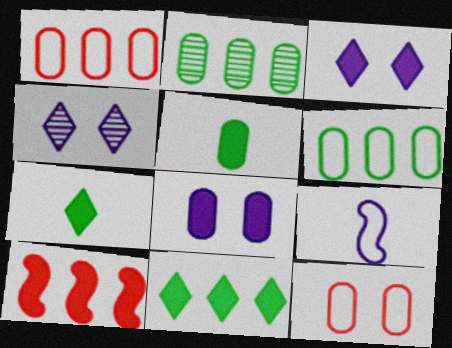[[3, 5, 10], 
[7, 8, 10]]